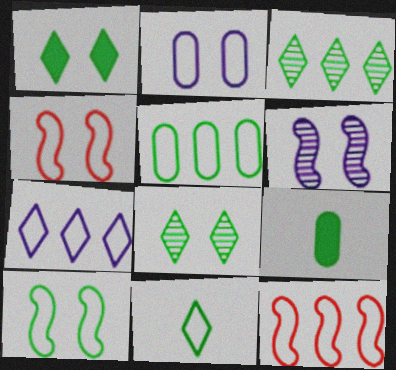[[1, 3, 11], 
[2, 11, 12], 
[3, 9, 10], 
[5, 7, 12], 
[5, 10, 11]]